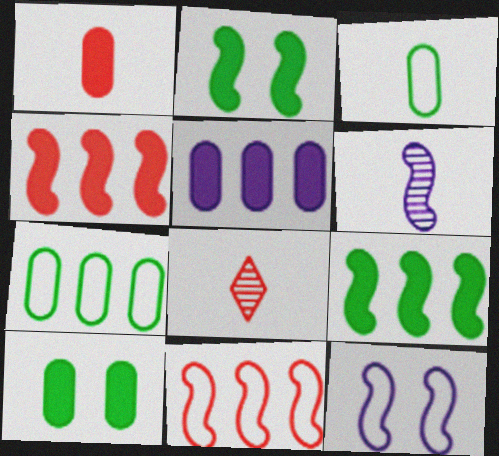[[1, 5, 10], 
[2, 6, 11]]